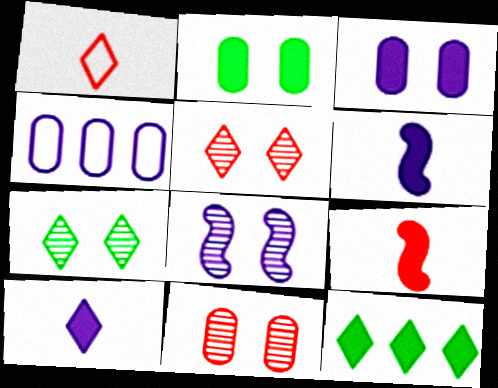[[3, 9, 12], 
[4, 7, 9], 
[4, 8, 10], 
[7, 8, 11]]